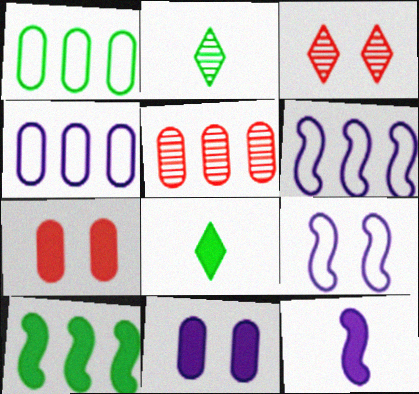[[1, 3, 12], 
[2, 6, 7], 
[5, 8, 9]]